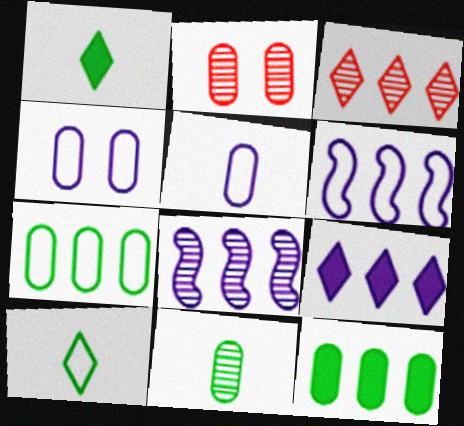[[1, 2, 6], 
[2, 5, 12], 
[3, 6, 12]]